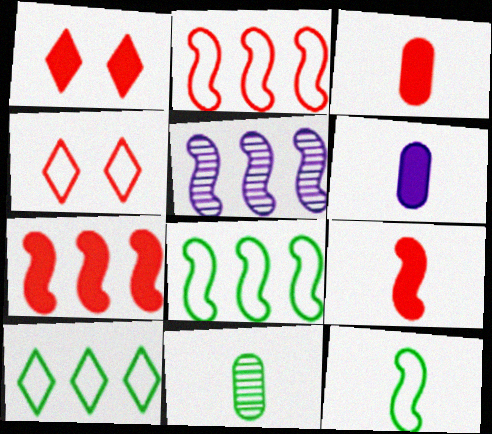[[1, 3, 7], 
[5, 7, 8]]